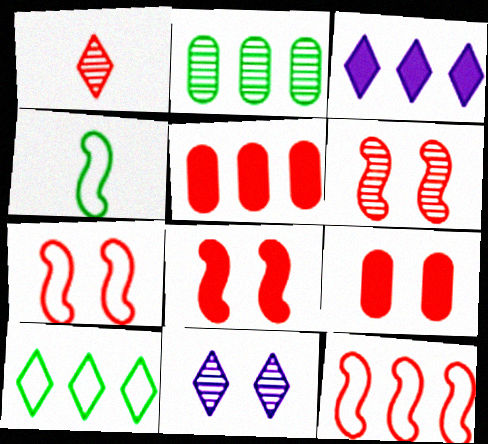[[1, 5, 7], 
[1, 9, 12], 
[2, 3, 12], 
[4, 5, 11], 
[6, 7, 8]]